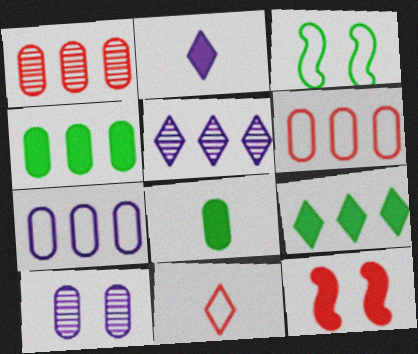[[1, 2, 3], 
[1, 4, 7], 
[1, 11, 12], 
[2, 4, 12], 
[3, 7, 11], 
[6, 8, 10]]